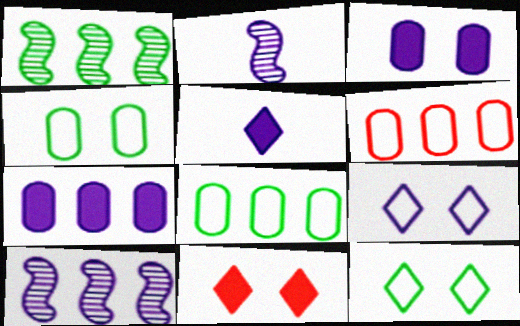[[2, 7, 9], 
[2, 8, 11]]